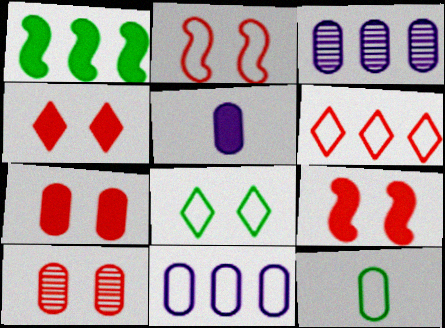[[1, 3, 6], 
[1, 4, 5], 
[2, 4, 10], 
[3, 7, 12], 
[4, 7, 9]]